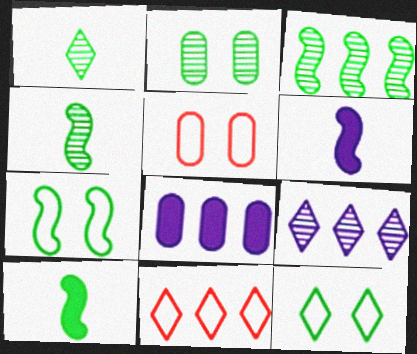[[1, 2, 3], 
[2, 6, 11], 
[3, 7, 10], 
[3, 8, 11], 
[5, 9, 10]]